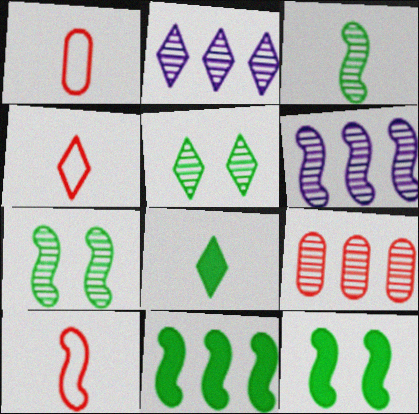[[1, 2, 12], 
[1, 4, 10], 
[6, 10, 12]]